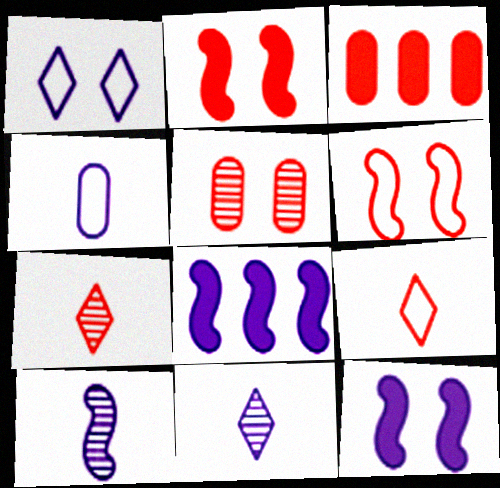[[3, 6, 7]]